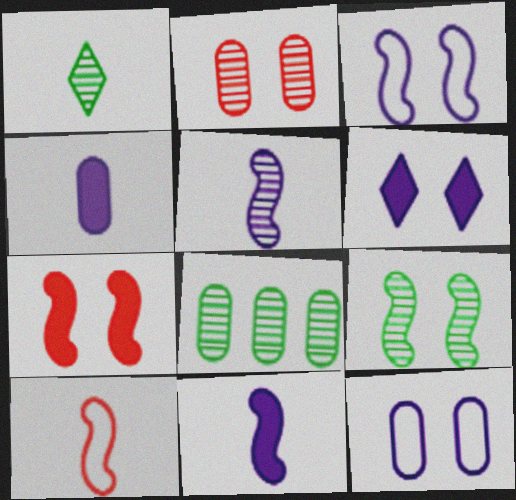[[1, 4, 10], 
[1, 8, 9], 
[3, 7, 9], 
[6, 8, 10]]